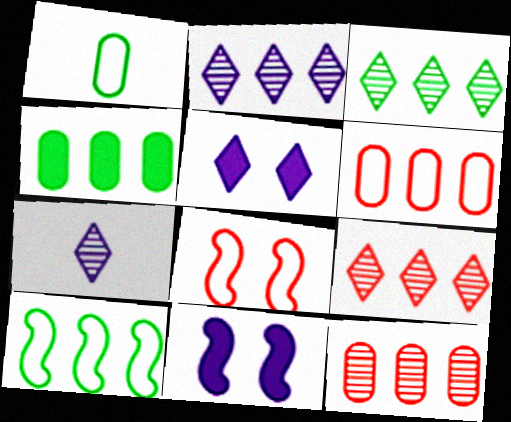[[1, 9, 11], 
[2, 3, 9], 
[3, 4, 10], 
[4, 7, 8]]